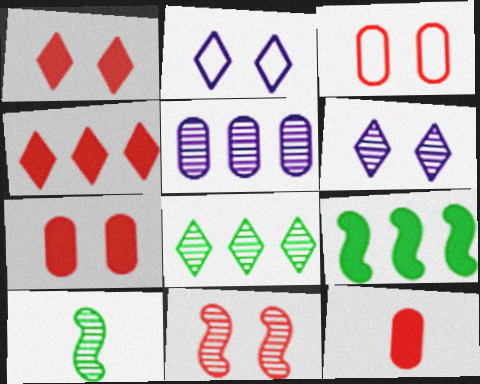[[1, 3, 11]]